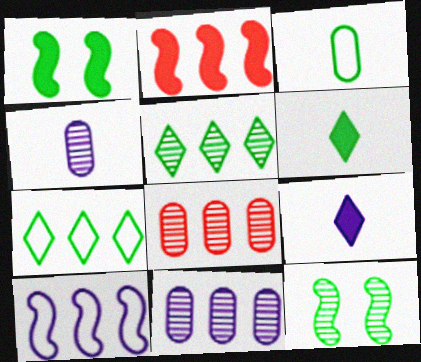[[1, 3, 5], 
[2, 7, 11]]